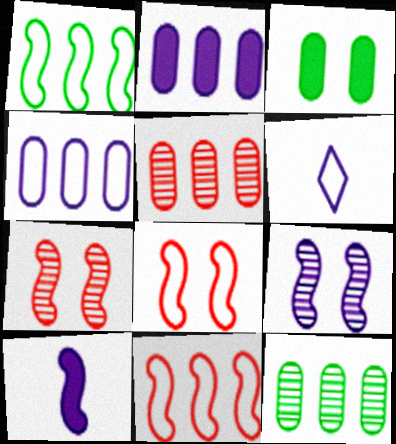[[1, 7, 10], 
[2, 6, 9]]